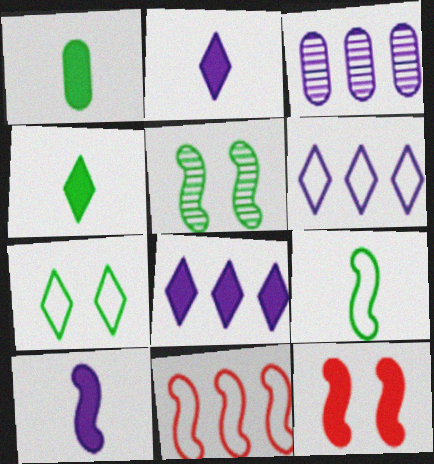[[1, 8, 12], 
[5, 10, 11]]